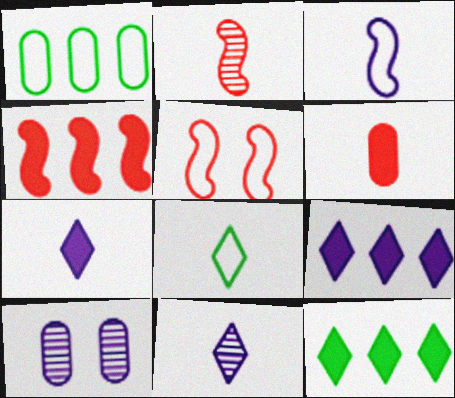[[1, 6, 10], 
[2, 4, 5], 
[3, 9, 10], 
[4, 8, 10]]